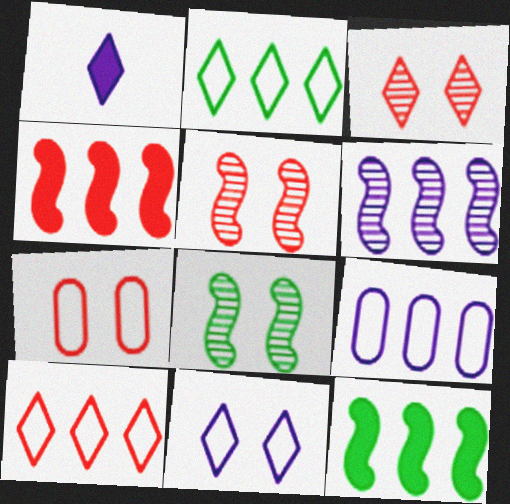[[1, 2, 3]]